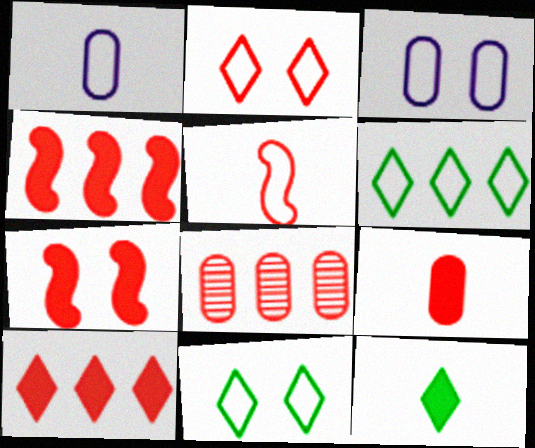[[3, 5, 6], 
[7, 9, 10]]